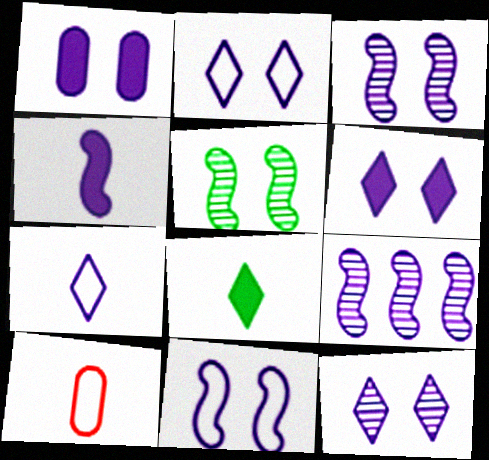[[1, 2, 3], 
[1, 7, 9], 
[1, 11, 12], 
[2, 6, 12], 
[4, 9, 11]]